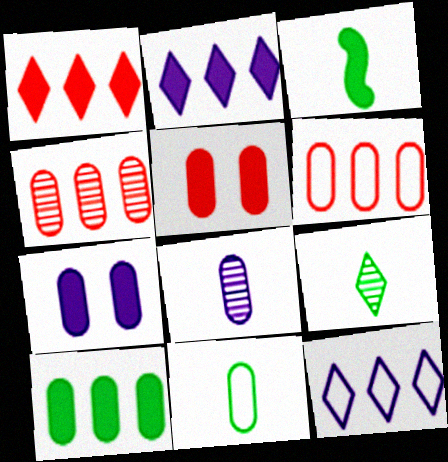[[1, 3, 7], 
[2, 3, 5], 
[3, 9, 11], 
[4, 7, 11]]